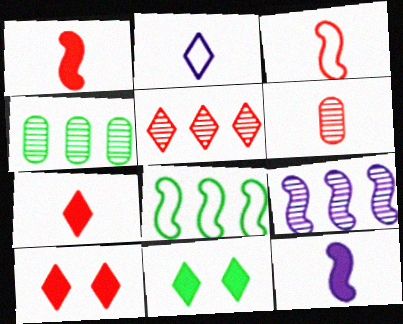[[2, 5, 11], 
[3, 6, 7], 
[4, 5, 9]]